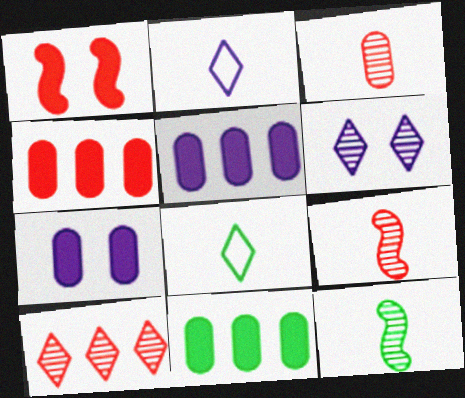[[4, 5, 11]]